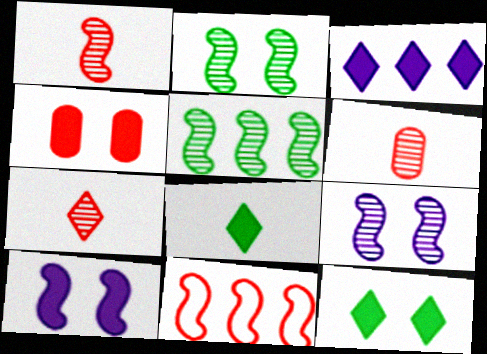[[1, 5, 9], 
[1, 6, 7], 
[4, 7, 11], 
[4, 10, 12]]